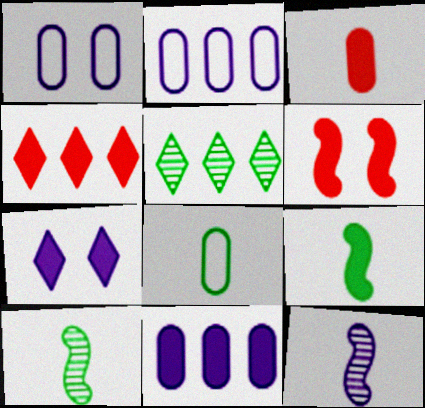[[1, 4, 10], 
[2, 7, 12], 
[3, 4, 6]]